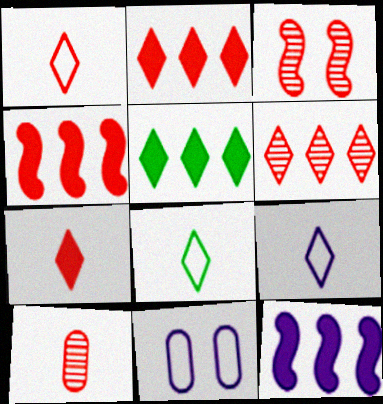[[1, 8, 9], 
[3, 6, 10]]